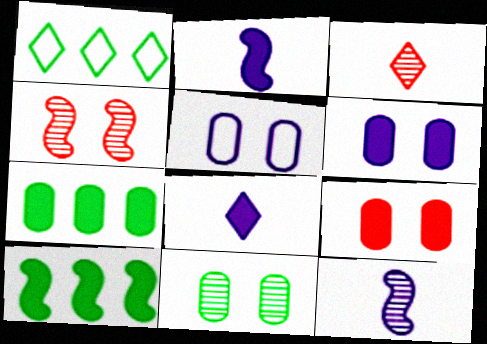[[1, 9, 12], 
[3, 5, 10], 
[5, 9, 11], 
[8, 9, 10]]